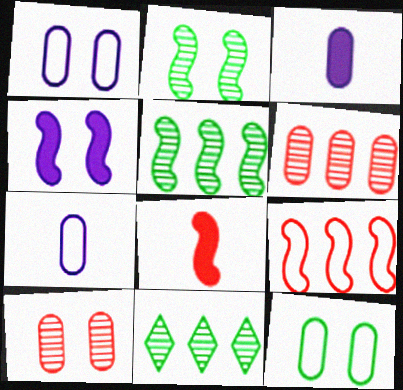[[1, 8, 11], 
[3, 6, 12]]